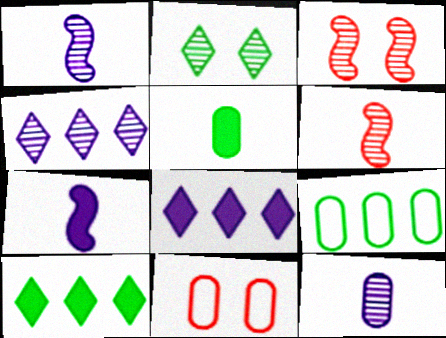[[1, 10, 11]]